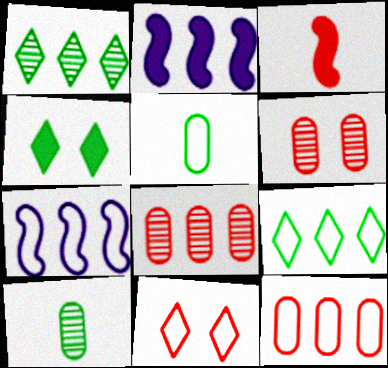[[1, 2, 12], 
[2, 8, 9], 
[2, 10, 11], 
[3, 8, 11], 
[5, 7, 11], 
[7, 9, 12]]